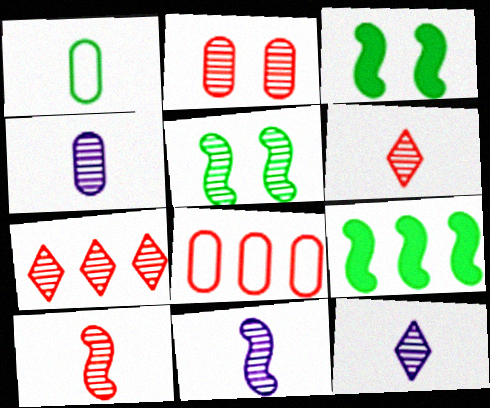[[2, 7, 10], 
[3, 8, 12], 
[4, 5, 7], 
[4, 11, 12]]